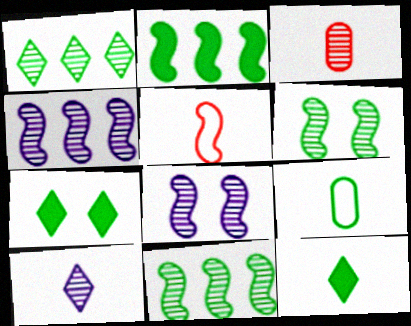[[1, 3, 8], 
[2, 5, 8], 
[7, 9, 11]]